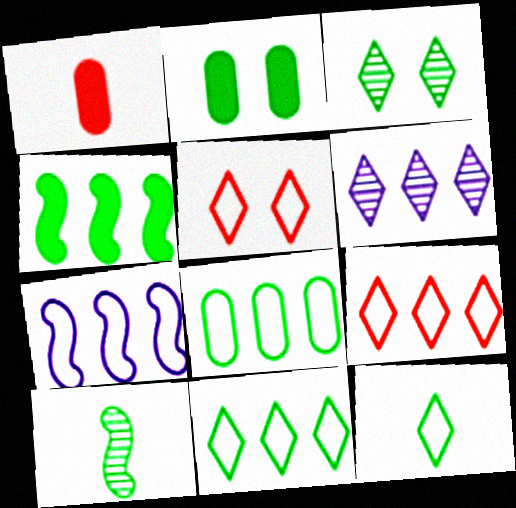[[1, 3, 7], 
[2, 10, 11], 
[7, 8, 9]]